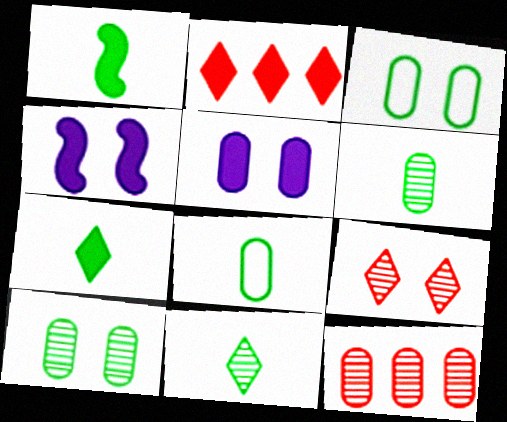[[1, 2, 5], 
[1, 8, 11], 
[3, 4, 9], 
[5, 8, 12]]